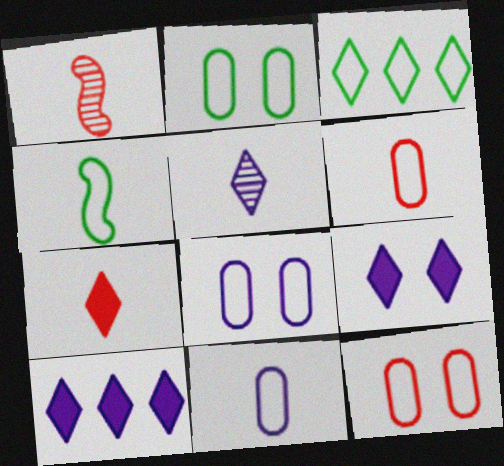[[1, 2, 10], 
[1, 6, 7], 
[2, 3, 4], 
[2, 8, 12]]